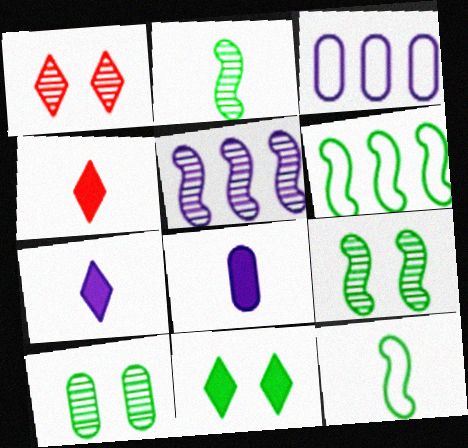[[1, 6, 8], 
[3, 4, 9]]